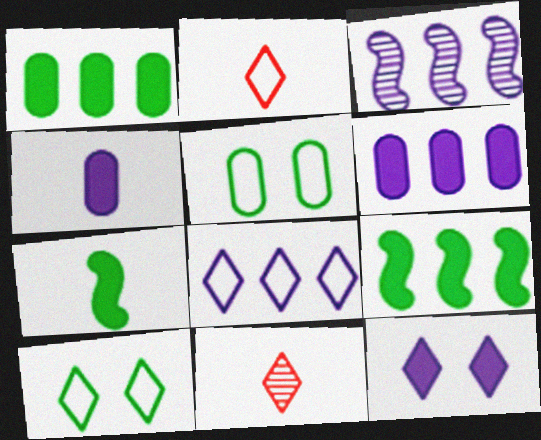[[2, 8, 10], 
[3, 6, 8]]